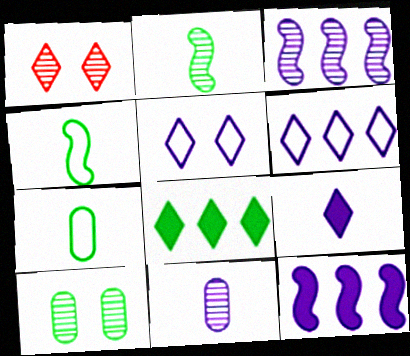[[1, 7, 12], 
[4, 8, 10], 
[5, 11, 12]]